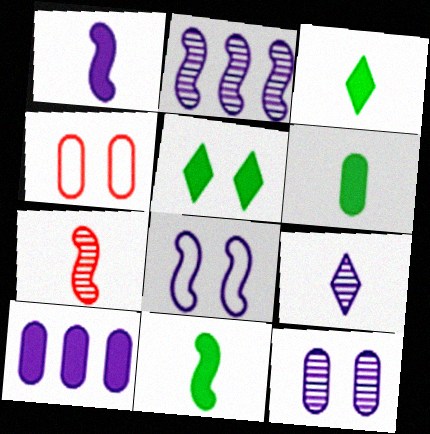[[1, 2, 8], 
[2, 3, 4], 
[2, 9, 12], 
[3, 6, 11], 
[8, 9, 10]]